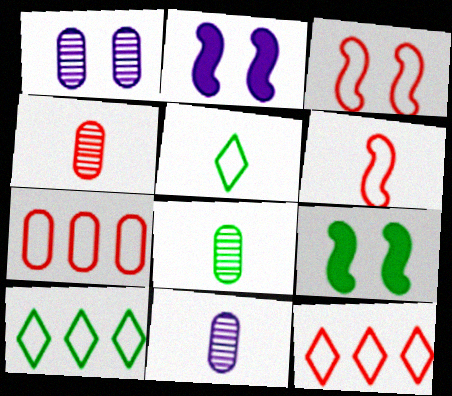[[2, 4, 10], 
[2, 8, 12], 
[4, 8, 11], 
[8, 9, 10], 
[9, 11, 12]]